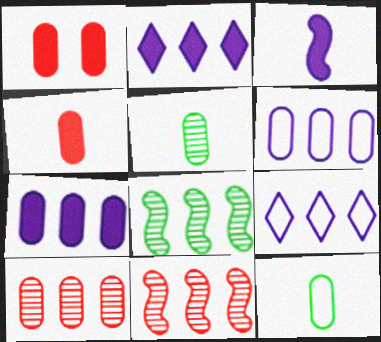[[1, 5, 6]]